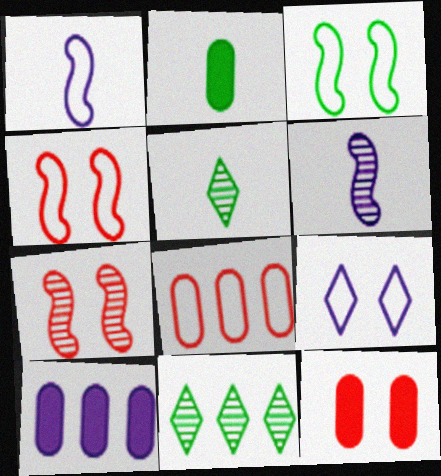[[1, 11, 12], 
[2, 3, 11], 
[2, 10, 12], 
[4, 5, 10], 
[6, 9, 10]]